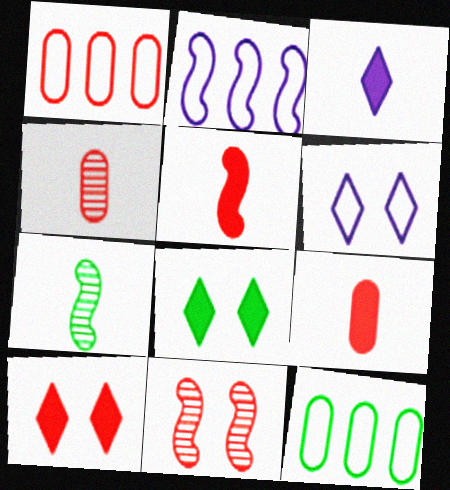[[2, 4, 8], 
[3, 11, 12], 
[7, 8, 12]]